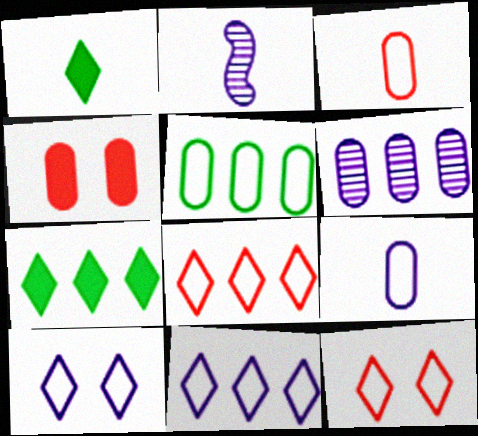[[1, 2, 3]]